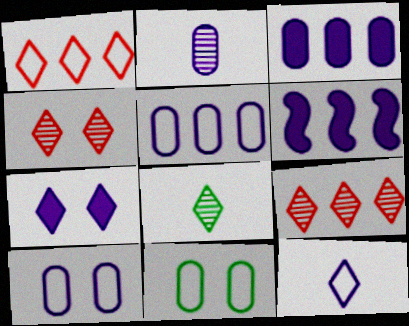[[1, 7, 8], 
[2, 3, 10]]